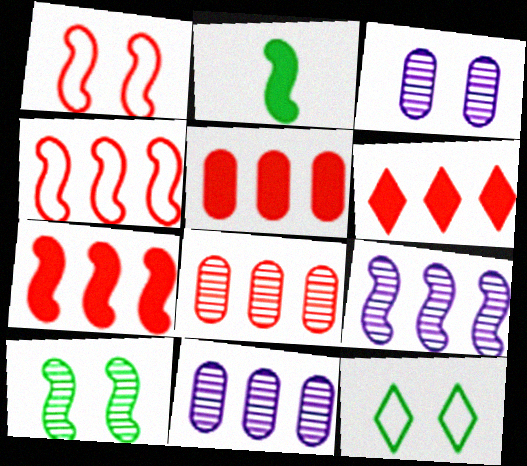[[1, 2, 9], 
[4, 6, 8], 
[5, 6, 7]]